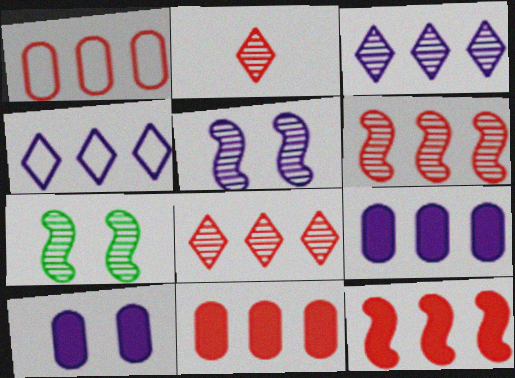[[1, 8, 12]]